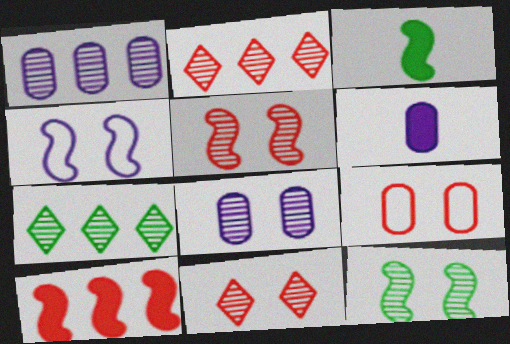[[8, 11, 12]]